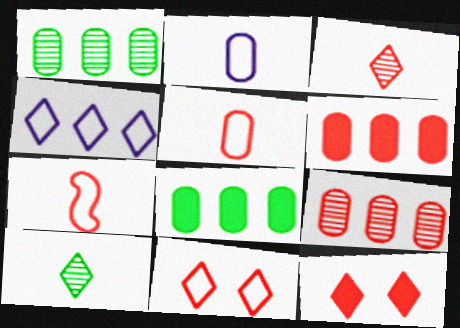[[4, 10, 12], 
[7, 9, 12]]